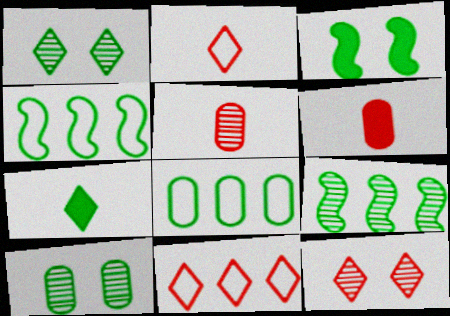[[4, 7, 10]]